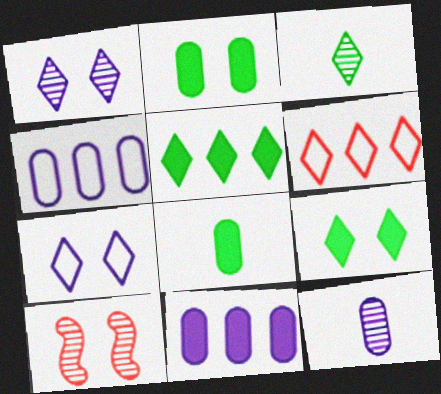[[2, 7, 10]]